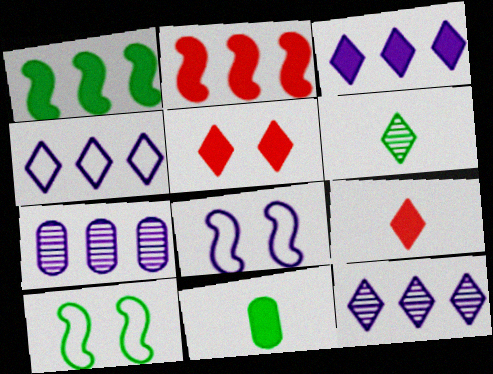[[3, 4, 12], 
[4, 5, 6], 
[7, 9, 10]]